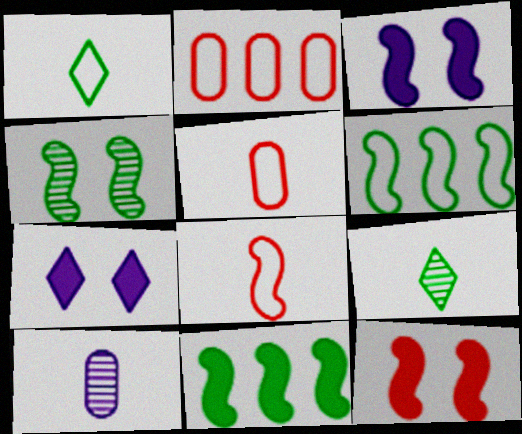[[2, 3, 9]]